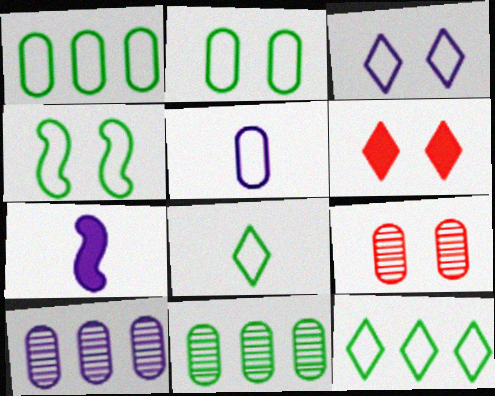[[1, 4, 8], 
[3, 7, 10], 
[7, 9, 12]]